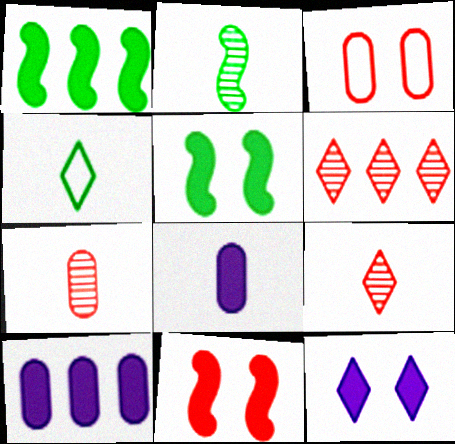[[4, 6, 12]]